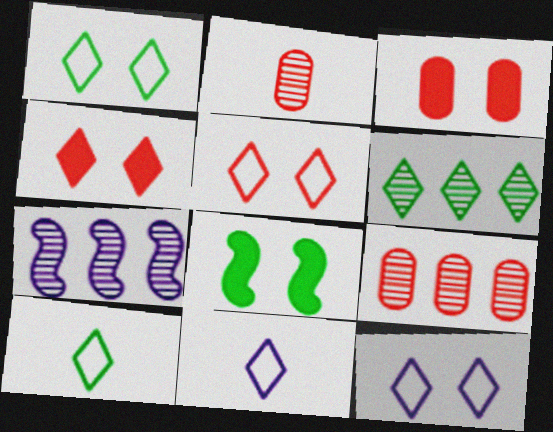[[1, 5, 12], 
[3, 7, 10], 
[4, 6, 11], 
[6, 7, 9], 
[8, 9, 11]]